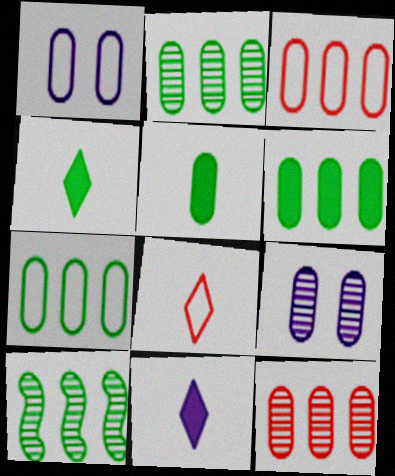[[1, 5, 12], 
[2, 6, 7], 
[3, 5, 9]]